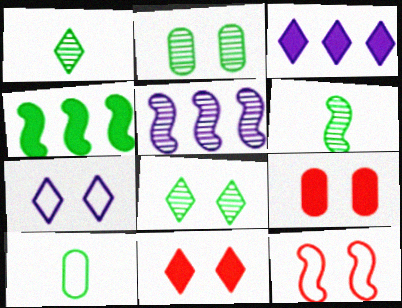[[4, 8, 10], 
[5, 10, 11], 
[7, 8, 11]]